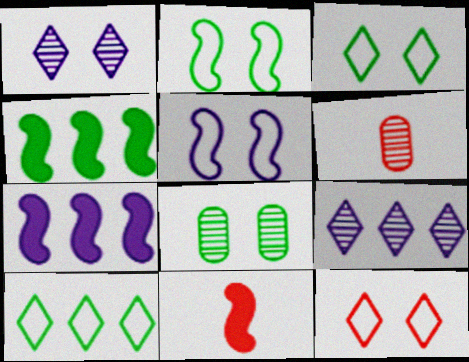[[3, 6, 7]]